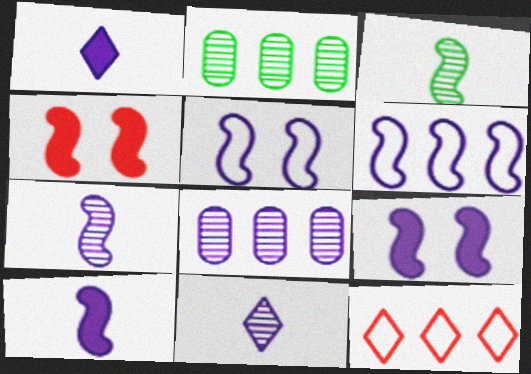[[1, 5, 8], 
[3, 4, 6], 
[6, 7, 9]]